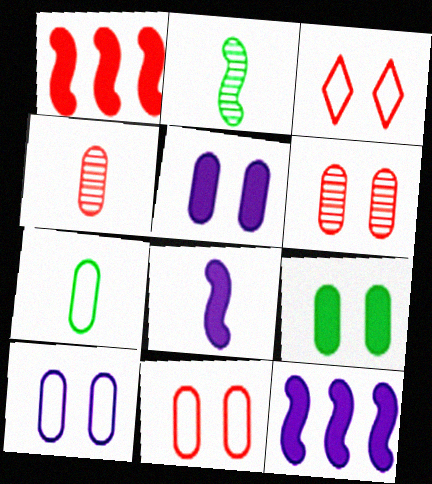[[1, 3, 4], 
[6, 9, 10]]